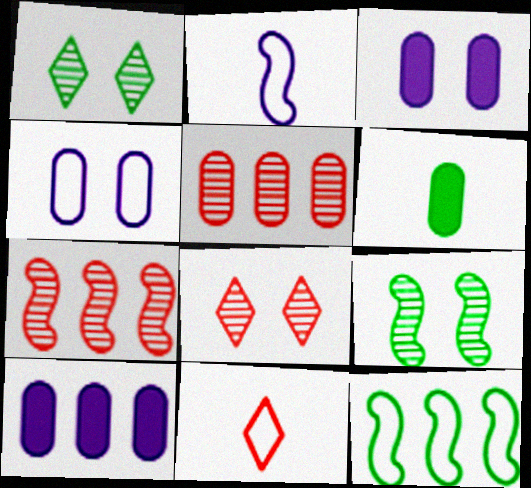[[1, 6, 12], 
[4, 5, 6], 
[4, 11, 12], 
[9, 10, 11]]